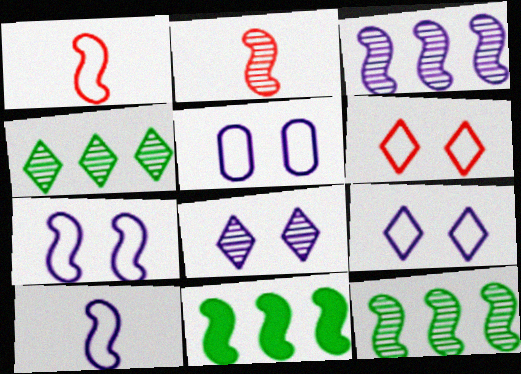[[2, 7, 11], 
[5, 7, 9]]